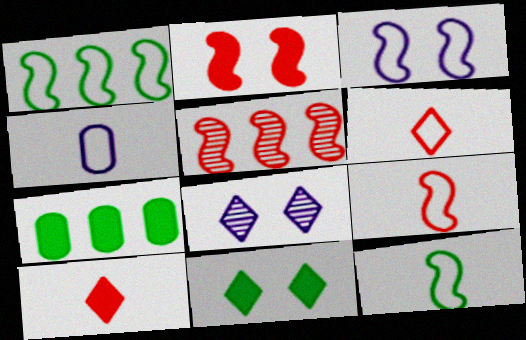[[1, 3, 9], 
[2, 5, 9], 
[4, 5, 11], 
[4, 6, 12], 
[7, 8, 9]]